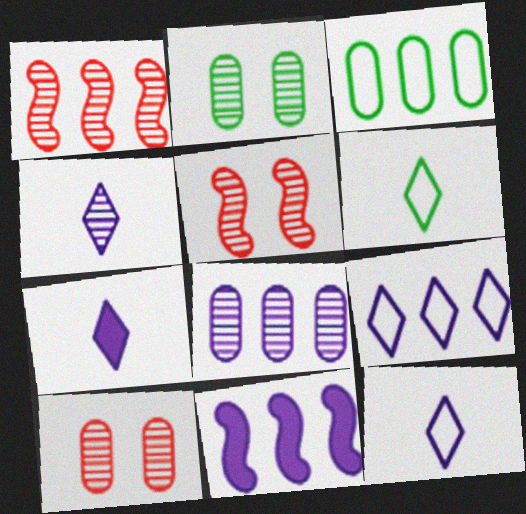[[1, 2, 4], 
[3, 5, 7], 
[4, 7, 12], 
[6, 10, 11], 
[8, 9, 11]]